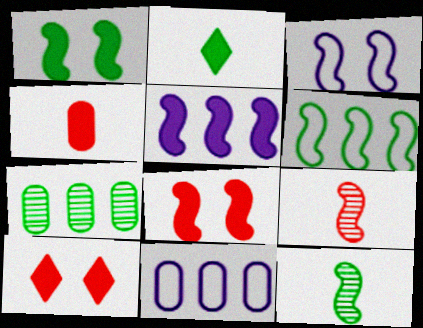[[1, 6, 12], 
[10, 11, 12]]